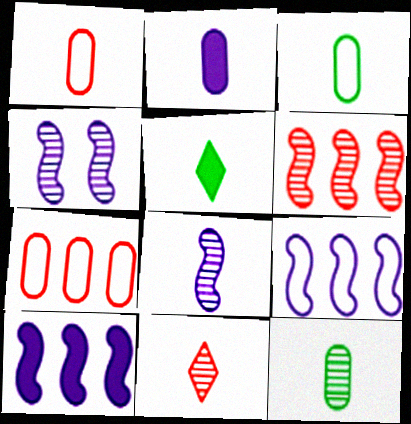[[1, 2, 12], 
[1, 5, 8], 
[4, 5, 7], 
[8, 11, 12]]